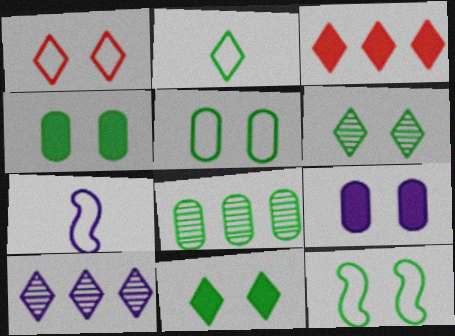[[4, 6, 12], 
[7, 9, 10]]